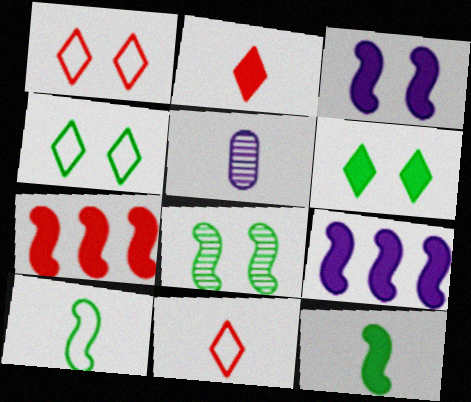[[2, 5, 10], 
[3, 7, 12], 
[4, 5, 7], 
[5, 11, 12]]